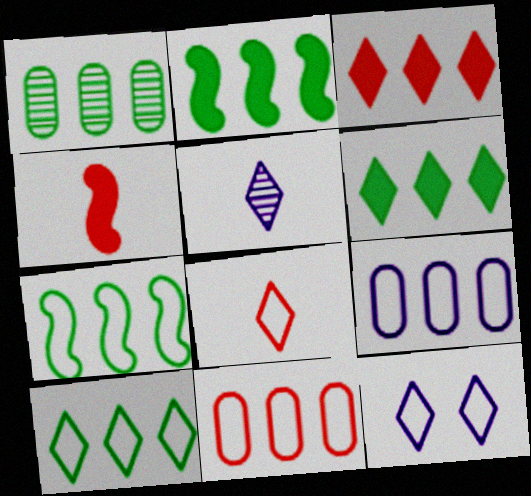[[1, 2, 10], 
[1, 4, 12], 
[1, 6, 7], 
[8, 10, 12]]